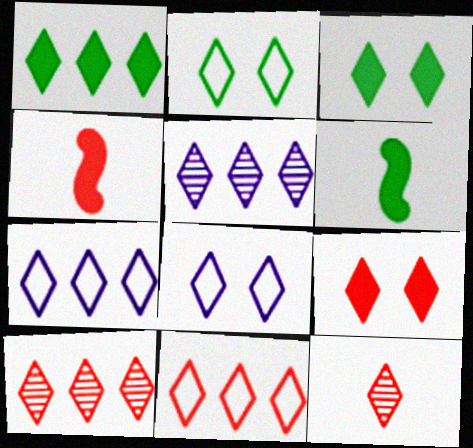[[1, 5, 11], 
[1, 7, 10], 
[1, 8, 12], 
[3, 7, 12], 
[9, 11, 12]]